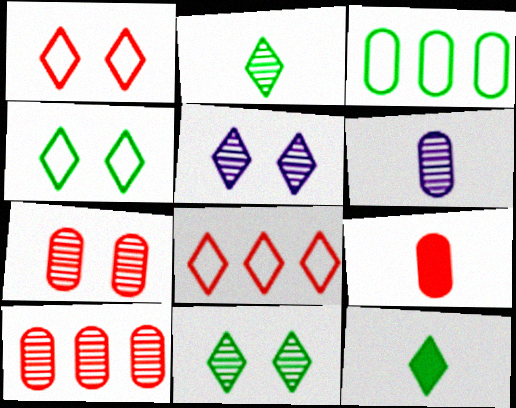[[5, 8, 12]]